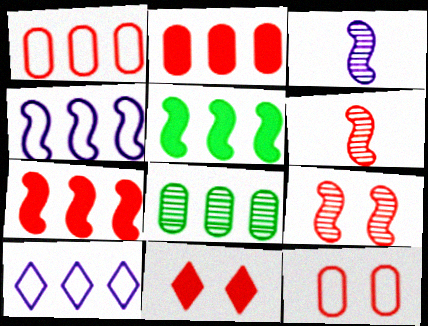[[1, 6, 11], 
[7, 8, 10], 
[9, 11, 12]]